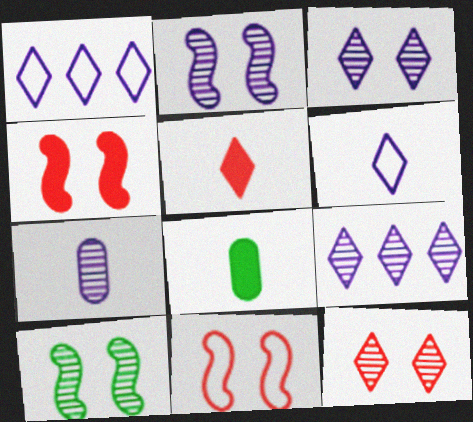[[2, 7, 9], 
[8, 9, 11]]